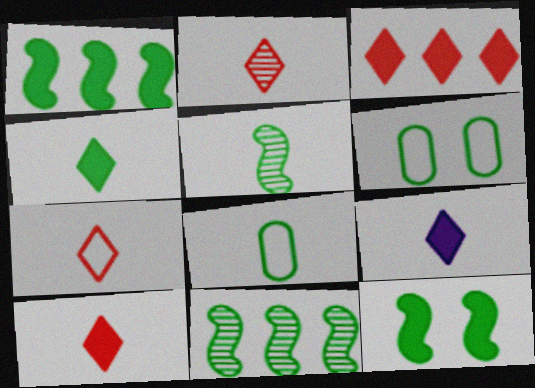[[2, 7, 10], 
[4, 5, 8], 
[4, 6, 11], 
[4, 9, 10]]